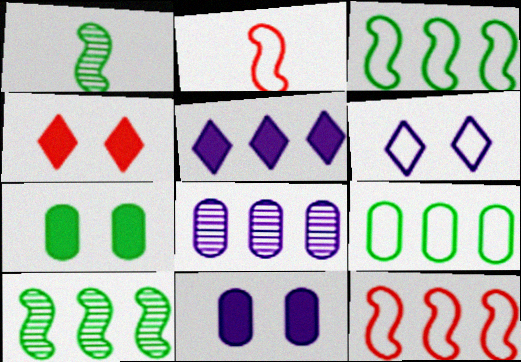[[2, 6, 9]]